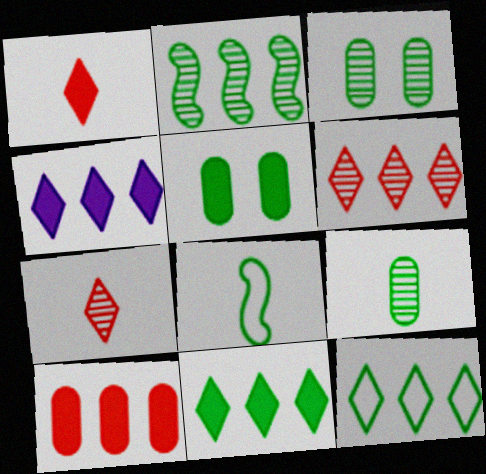[[3, 8, 11], 
[4, 6, 12]]